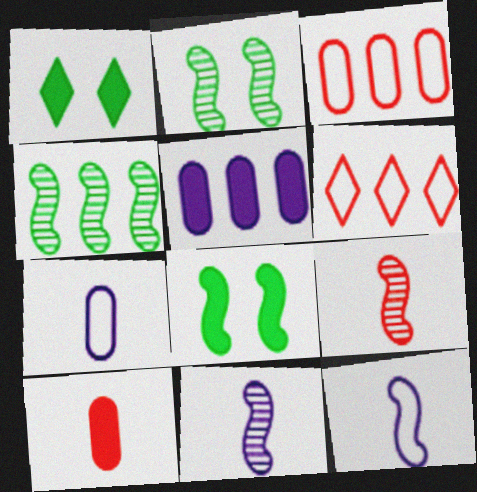[[1, 3, 11], 
[4, 5, 6]]